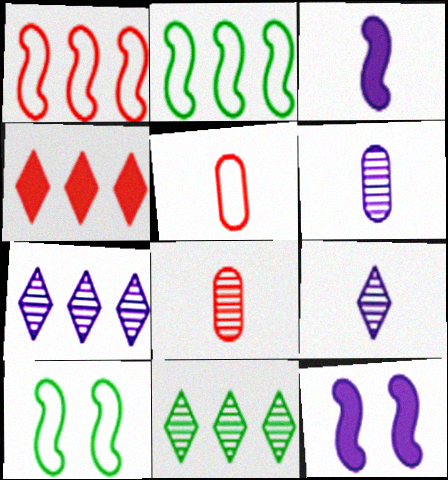[[4, 6, 10], 
[5, 11, 12]]